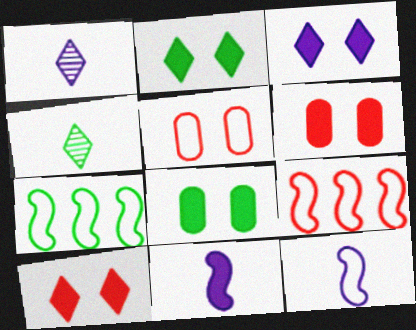[[1, 6, 7], 
[1, 8, 9], 
[2, 3, 10], 
[4, 7, 8]]